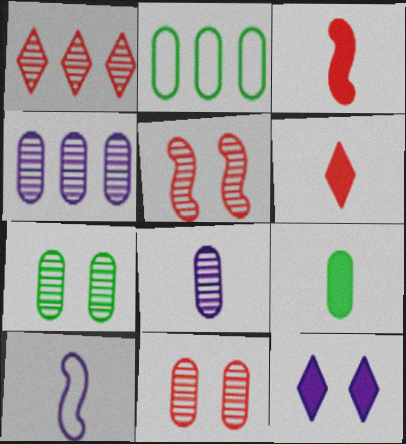[[2, 7, 9], 
[4, 10, 12]]